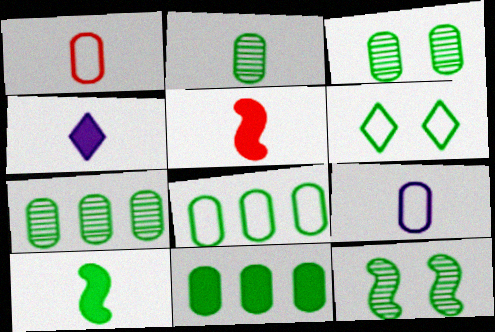[[2, 3, 7], 
[6, 7, 10], 
[7, 8, 11]]